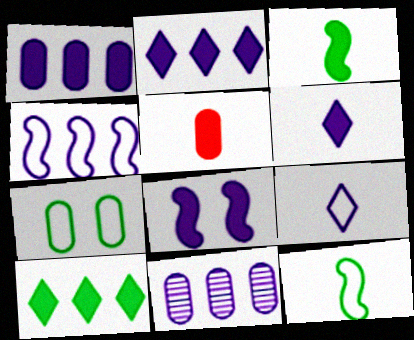[[1, 6, 8], 
[2, 4, 11], 
[3, 5, 6], 
[5, 7, 11], 
[5, 8, 10], 
[8, 9, 11]]